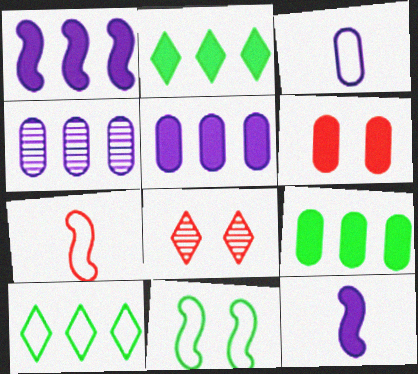[[2, 6, 12]]